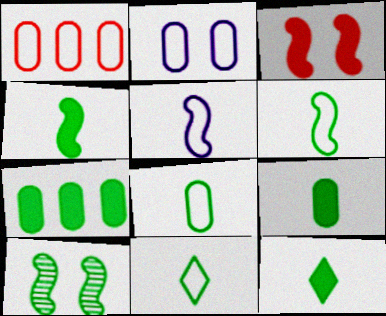[[1, 2, 8], 
[4, 9, 12], 
[6, 8, 11], 
[7, 10, 11]]